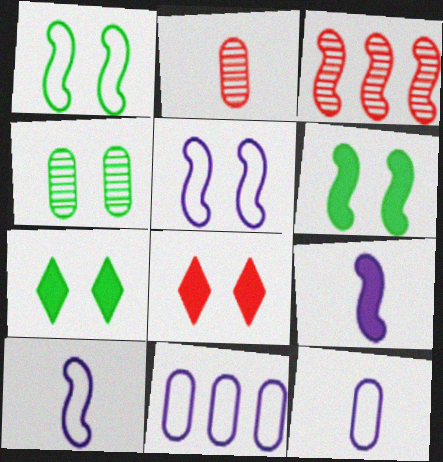[[1, 3, 9], 
[1, 4, 7], 
[3, 6, 10], 
[3, 7, 12], 
[4, 5, 8]]